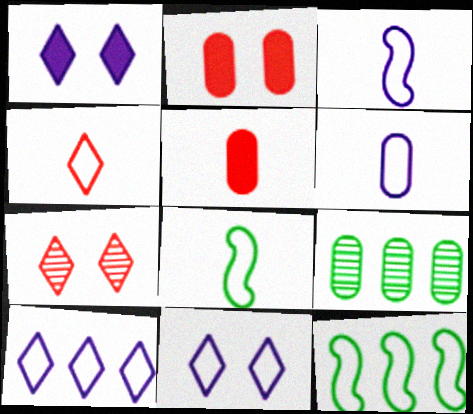[[2, 6, 9], 
[4, 6, 8]]